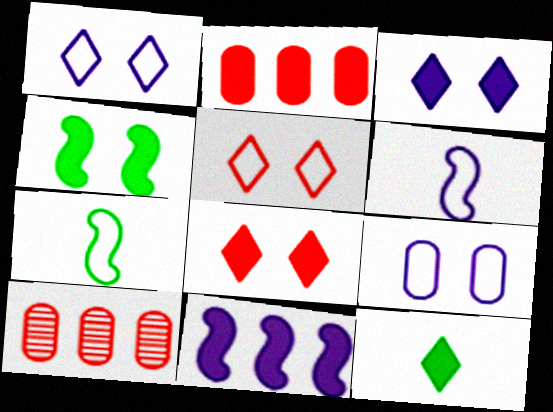[[3, 7, 10]]